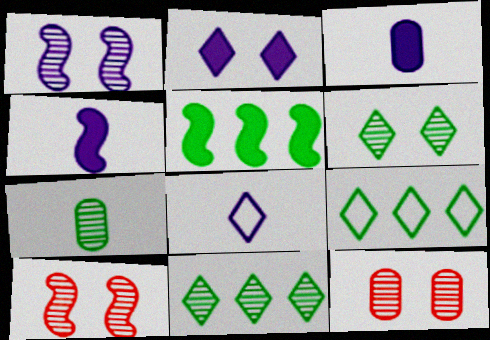[[1, 6, 12], 
[3, 9, 10], 
[4, 9, 12], 
[5, 8, 12]]